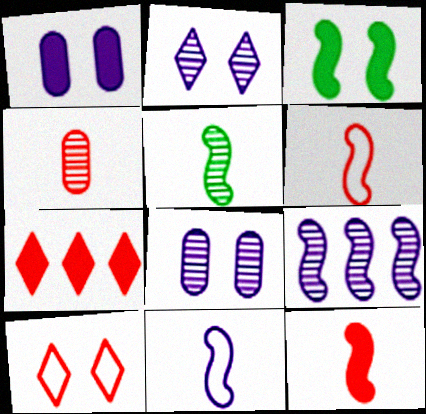[[3, 6, 9], 
[3, 8, 10], 
[5, 11, 12]]